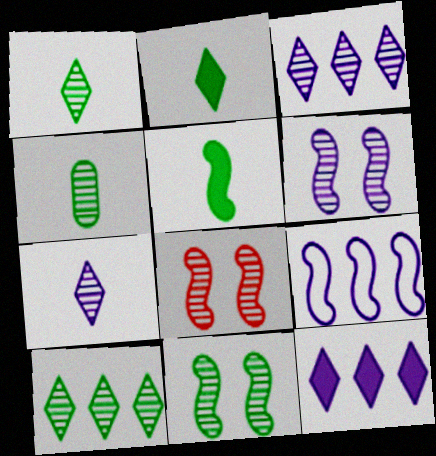[[3, 4, 8], 
[4, 10, 11], 
[5, 8, 9], 
[6, 8, 11]]